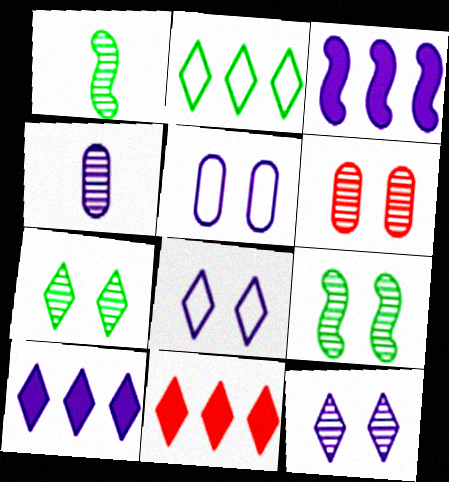[[1, 5, 11], 
[3, 4, 8], 
[6, 9, 12]]